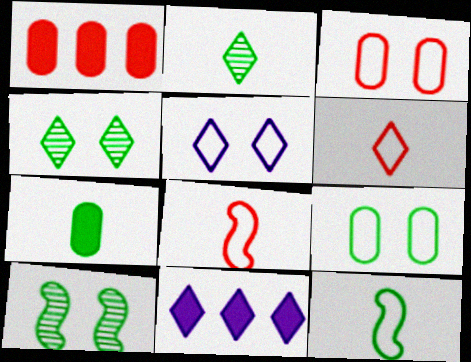[[2, 7, 12], 
[4, 6, 11]]